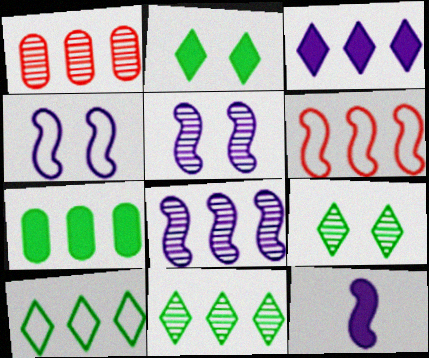[[1, 8, 11], 
[4, 8, 12]]